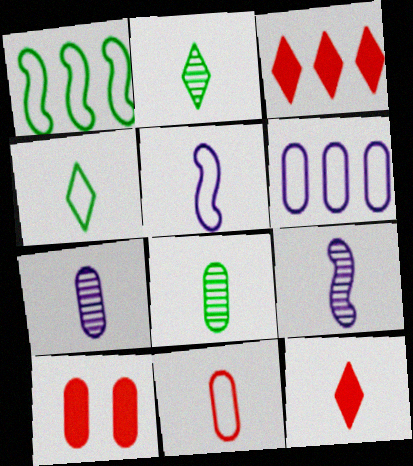[[4, 5, 11], 
[5, 8, 12], 
[6, 8, 10]]